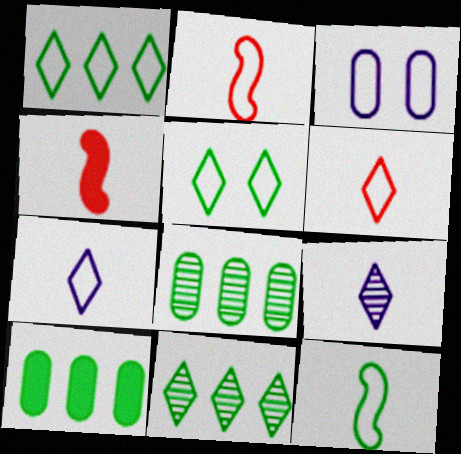[[1, 2, 3], 
[3, 4, 11]]